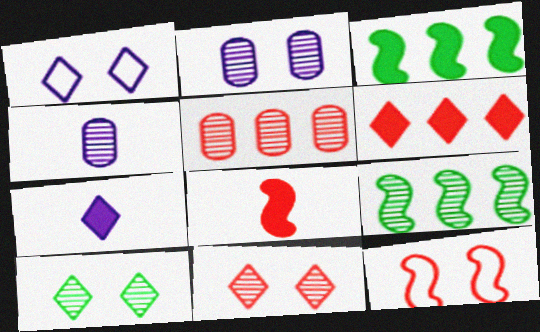[[4, 9, 11]]